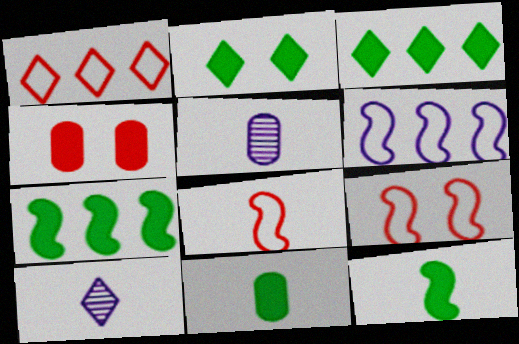[[1, 2, 10], 
[2, 7, 11], 
[3, 5, 9], 
[8, 10, 11]]